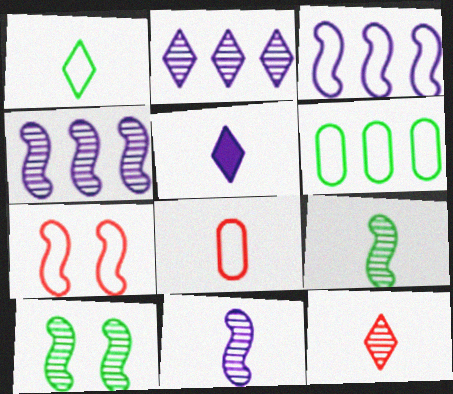[[1, 5, 12], 
[5, 8, 9]]